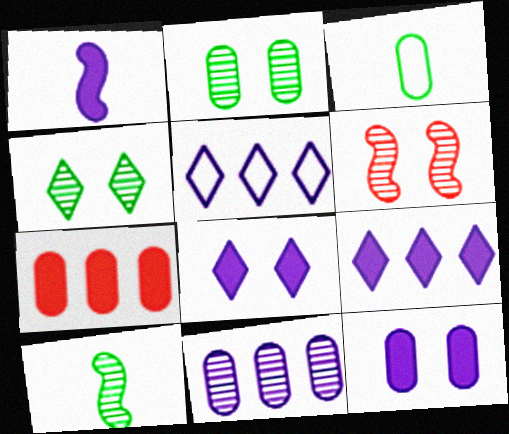[[1, 9, 12], 
[3, 6, 9]]